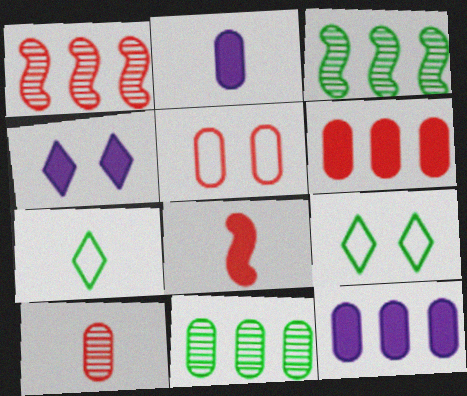[[1, 2, 9], 
[2, 5, 11], 
[5, 6, 10]]